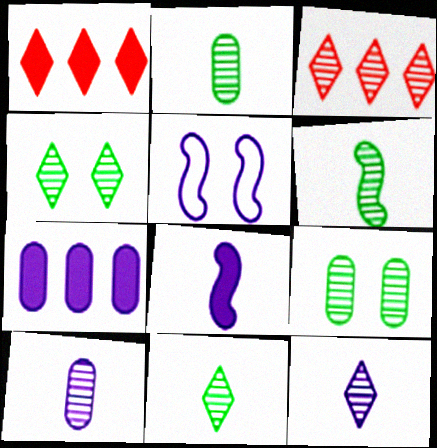[[1, 2, 5], 
[2, 6, 11], 
[3, 4, 12], 
[5, 7, 12]]